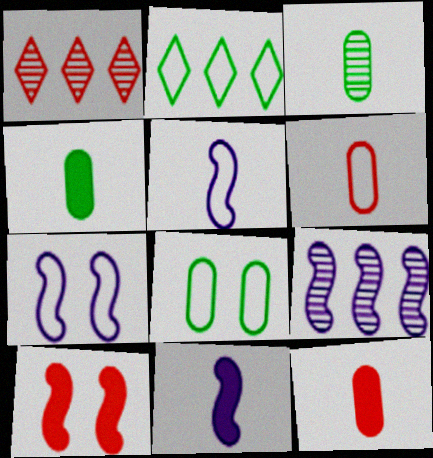[[1, 4, 7], 
[1, 6, 10], 
[1, 8, 11], 
[2, 6, 7], 
[7, 9, 11]]